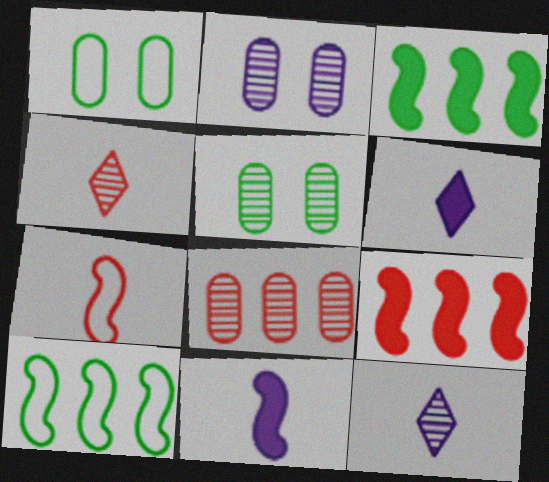[[1, 9, 12]]